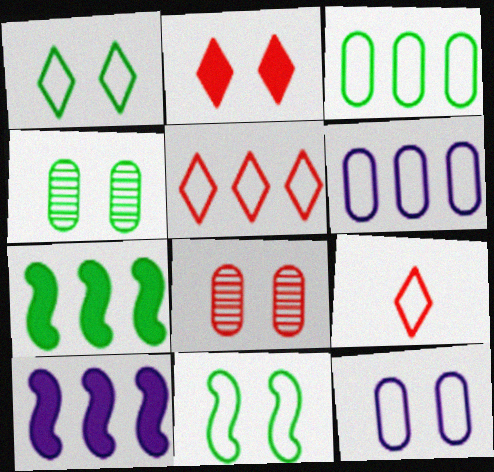[[4, 9, 10], 
[6, 9, 11]]